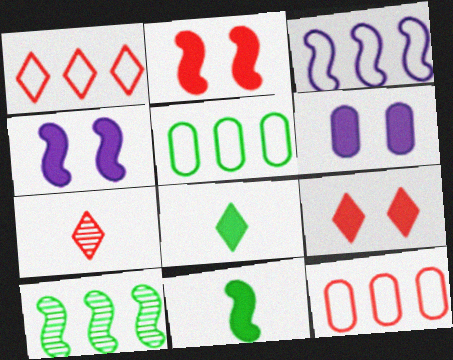[[1, 3, 5], 
[1, 7, 9], 
[2, 7, 12], 
[4, 5, 7]]